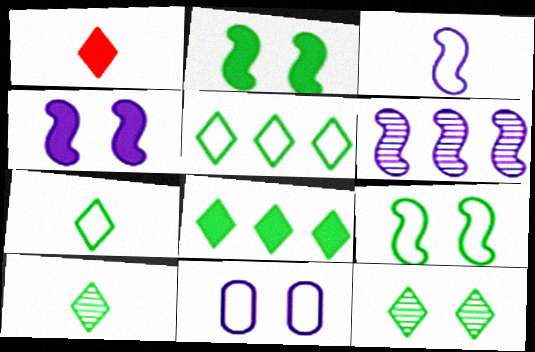[[3, 4, 6], 
[7, 8, 12]]